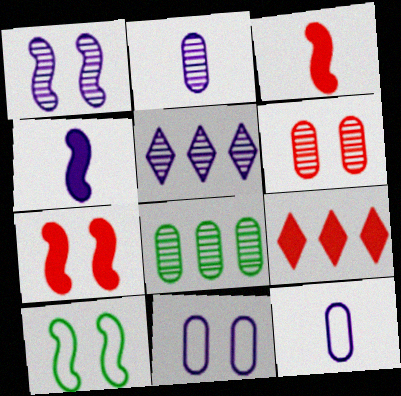[[1, 2, 5], 
[1, 7, 10], 
[2, 6, 8], 
[2, 9, 10], 
[4, 5, 11]]